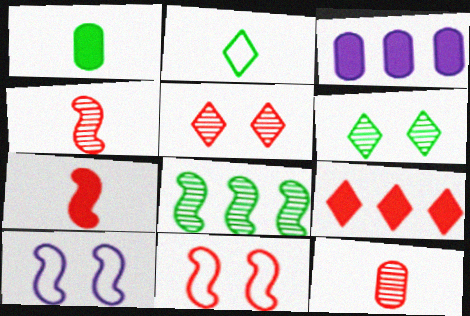[[7, 8, 10], 
[9, 11, 12]]